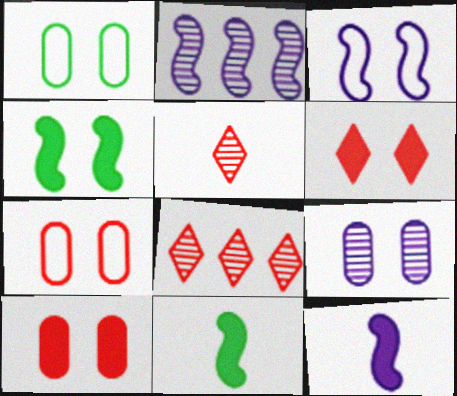[[1, 8, 12], 
[1, 9, 10], 
[2, 3, 12]]